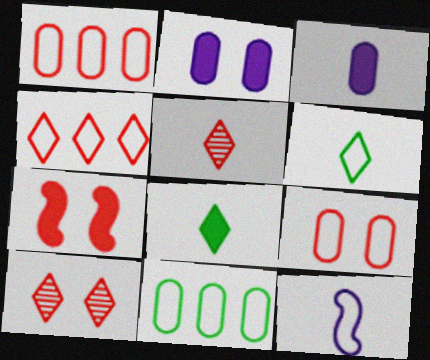[[1, 5, 7], 
[7, 9, 10]]